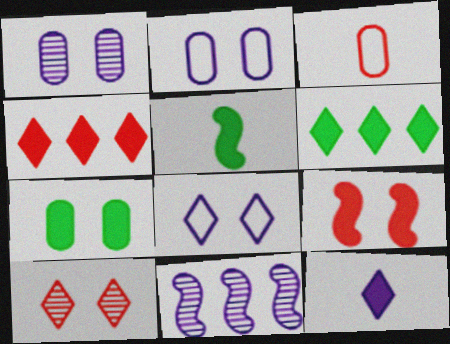[[2, 11, 12], 
[5, 6, 7]]